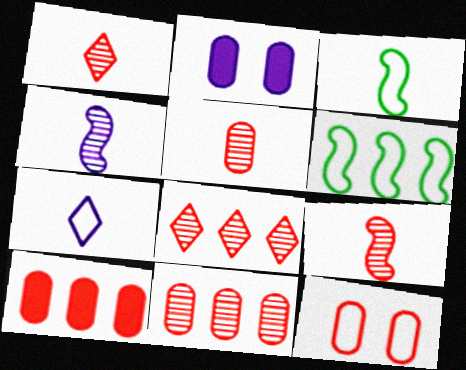[[1, 2, 6], 
[1, 5, 9], 
[2, 3, 8], 
[5, 10, 12], 
[6, 7, 12]]